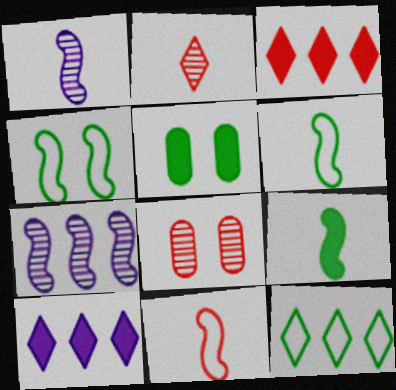[[1, 9, 11], 
[3, 8, 11], 
[6, 8, 10]]